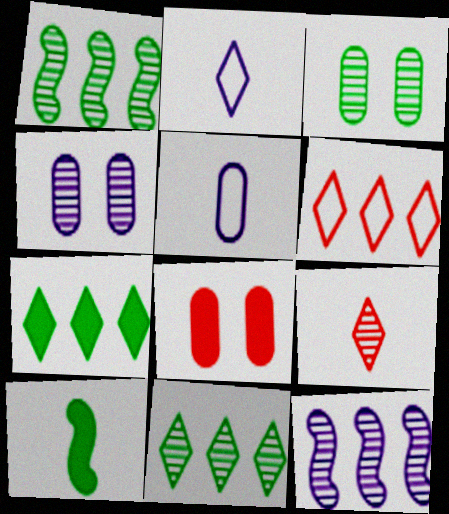[[1, 2, 8], 
[1, 4, 9], 
[3, 9, 12], 
[4, 6, 10], 
[5, 9, 10]]